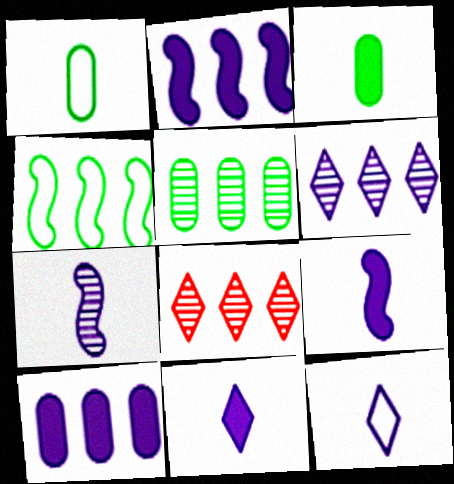[[4, 8, 10]]